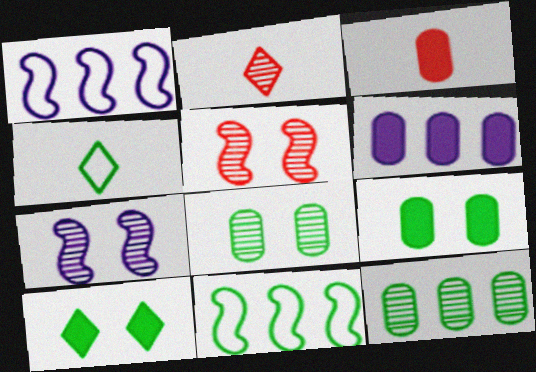[[1, 2, 9], 
[2, 7, 12], 
[3, 6, 9], 
[4, 5, 6]]